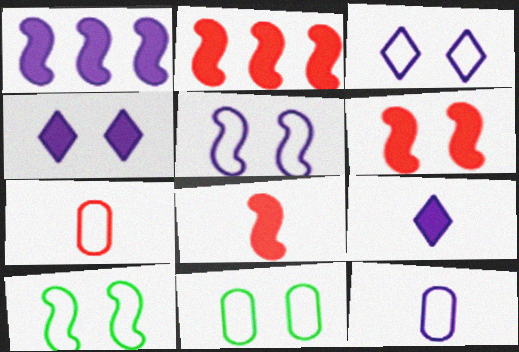[[2, 6, 8]]